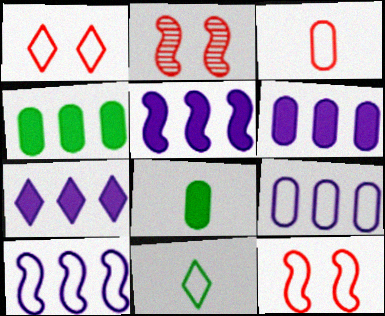[[2, 6, 11], 
[5, 6, 7], 
[9, 11, 12]]